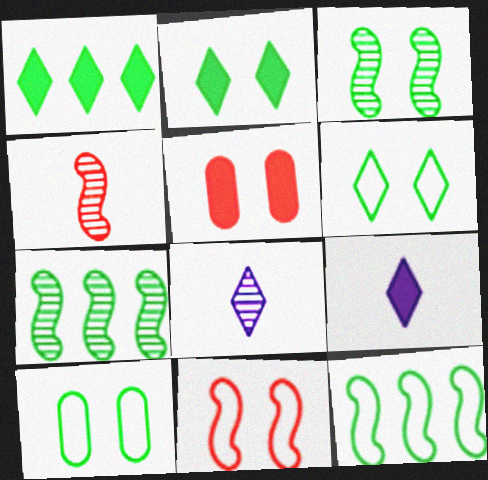[[2, 3, 10], 
[5, 8, 12]]